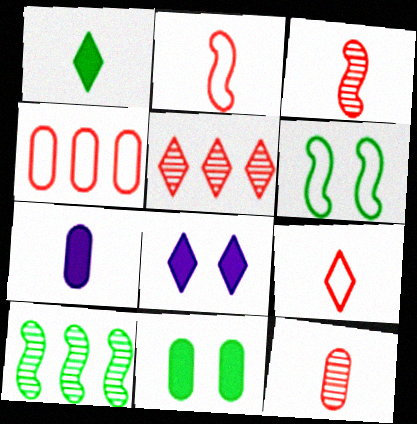[[5, 6, 7]]